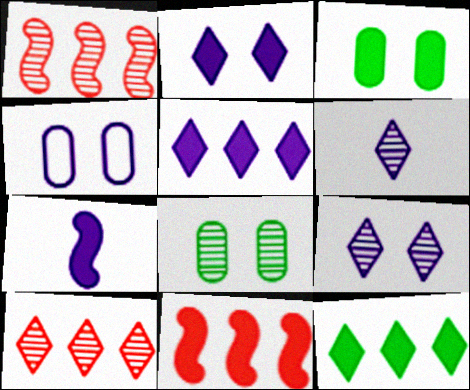[[1, 6, 8]]